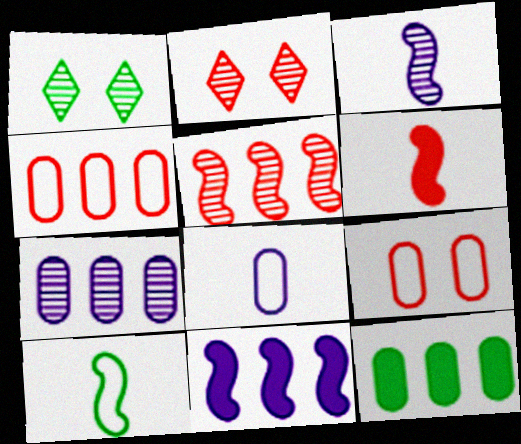[[1, 10, 12], 
[2, 4, 6], 
[3, 6, 10], 
[4, 7, 12]]